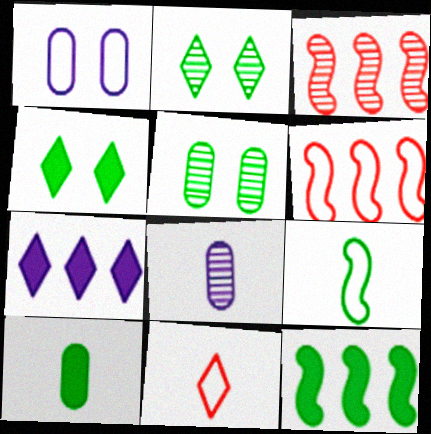[[2, 3, 8], 
[2, 7, 11], 
[4, 6, 8], 
[4, 10, 12]]